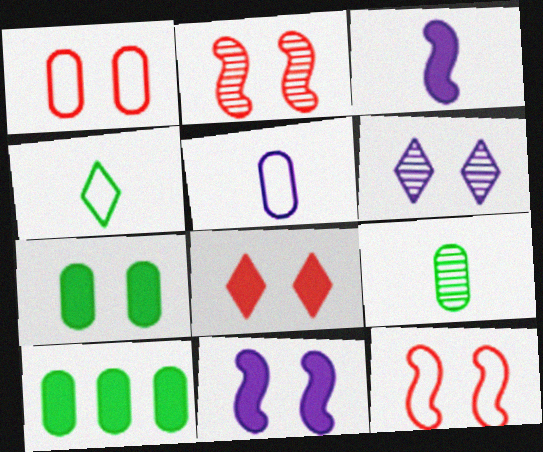[[1, 2, 8], 
[3, 8, 10], 
[6, 7, 12], 
[7, 8, 11]]